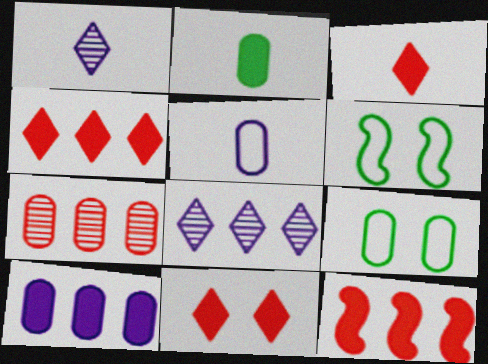[[1, 9, 12], 
[3, 4, 11]]